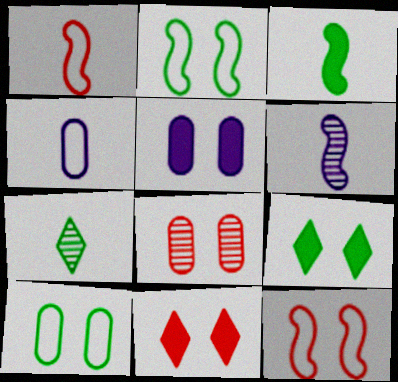[[1, 3, 6], 
[5, 8, 10], 
[8, 11, 12]]